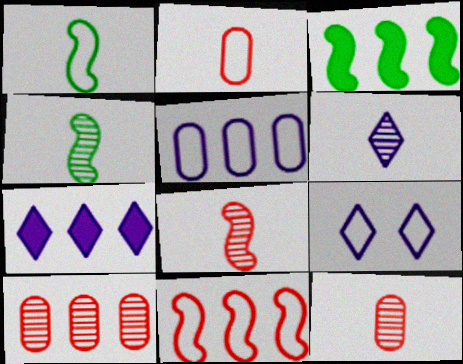[[3, 9, 12], 
[4, 6, 12], 
[6, 7, 9]]